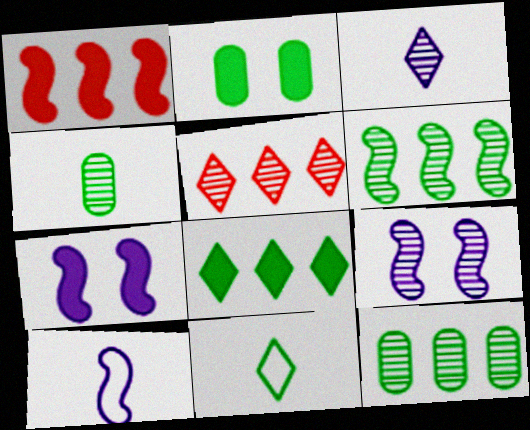[[2, 5, 10], 
[2, 6, 11], 
[4, 5, 9]]